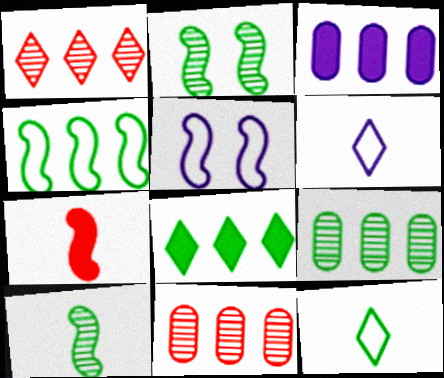[[1, 3, 4], 
[4, 8, 9]]